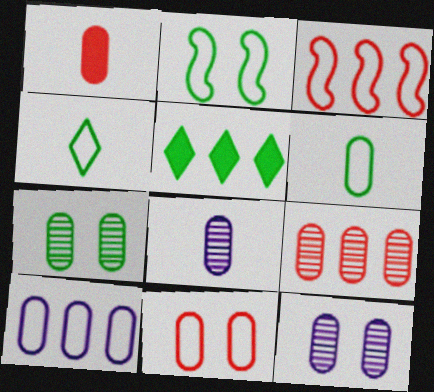[[1, 6, 8], 
[1, 7, 10], 
[1, 9, 11], 
[6, 10, 11], 
[7, 8, 9]]